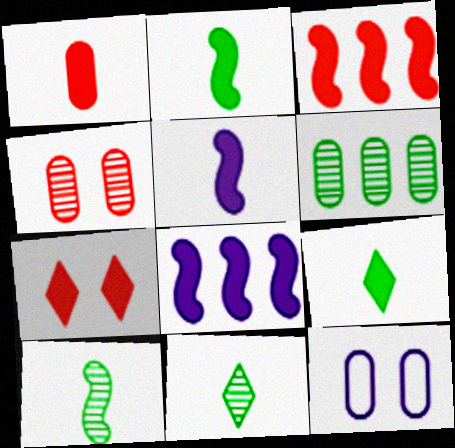[[1, 3, 7], 
[1, 5, 9], 
[1, 6, 12], 
[3, 11, 12]]